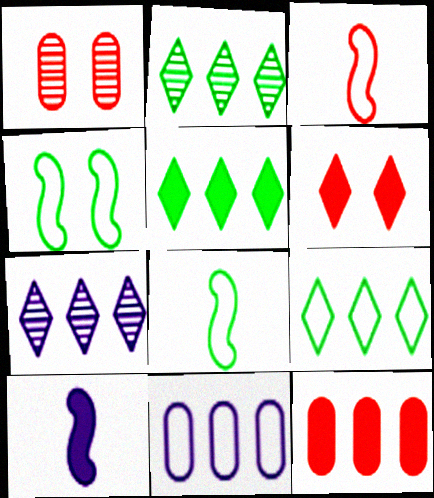[[1, 9, 10], 
[2, 5, 9]]